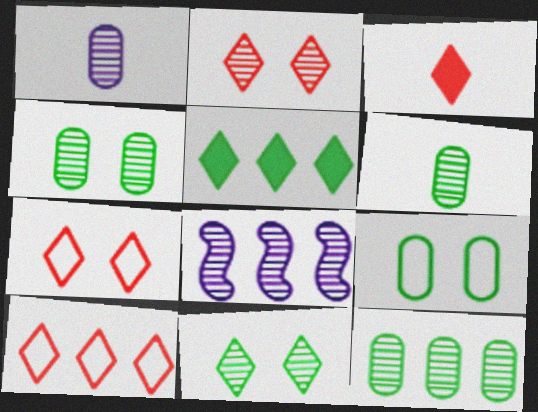[[2, 3, 10], 
[2, 6, 8], 
[3, 8, 9], 
[4, 6, 12]]